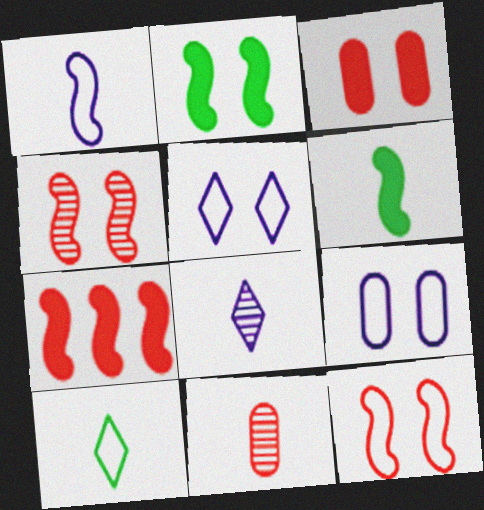[]